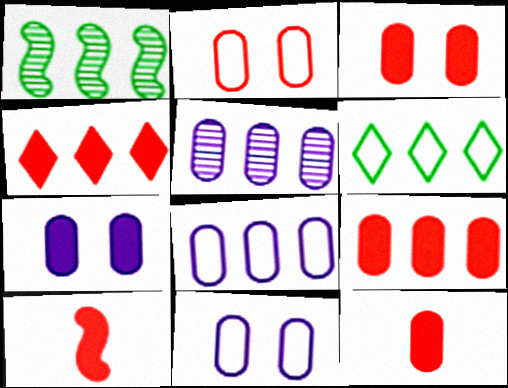[[1, 4, 8], 
[3, 4, 10], 
[3, 9, 12]]